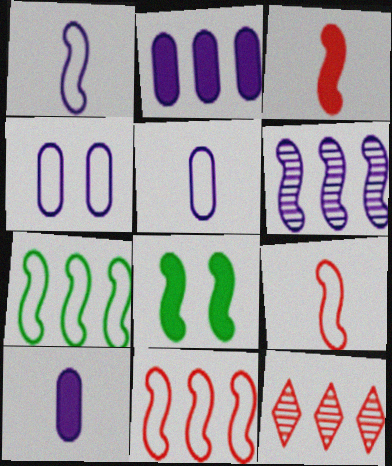[[2, 7, 12], 
[5, 8, 12], 
[6, 8, 9]]